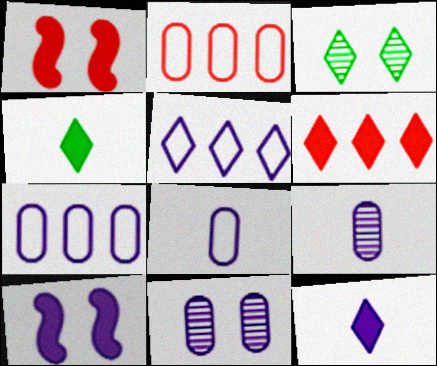[[5, 9, 10]]